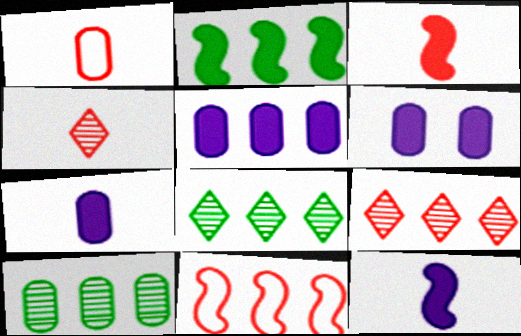[[1, 3, 4], 
[1, 6, 10], 
[5, 6, 7], 
[5, 8, 11]]